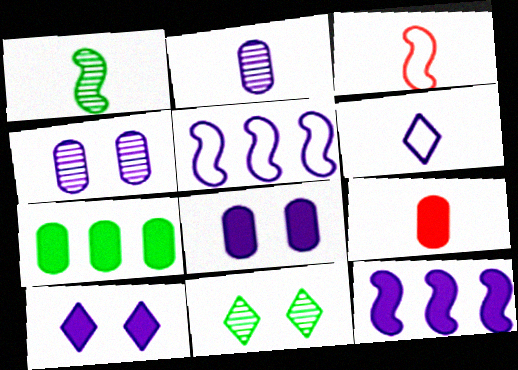[[1, 6, 9], 
[2, 5, 10], 
[4, 6, 12], 
[5, 9, 11], 
[7, 8, 9]]